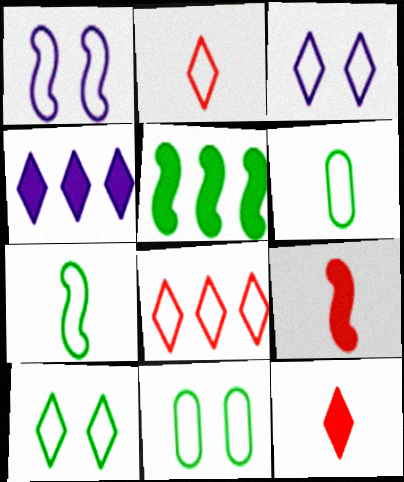[[1, 6, 8]]